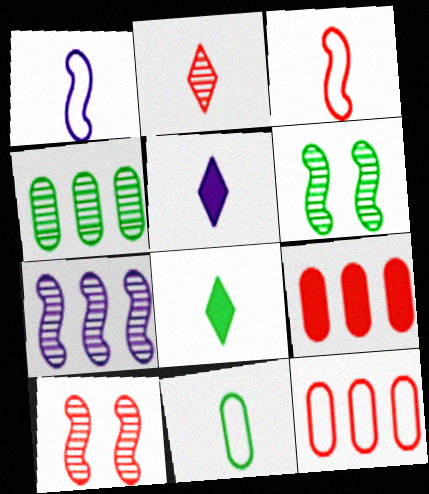[[5, 6, 12]]